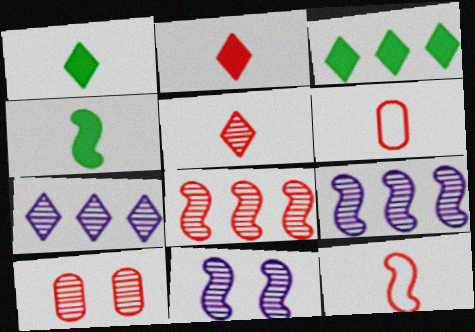[[3, 6, 11], 
[5, 8, 10]]